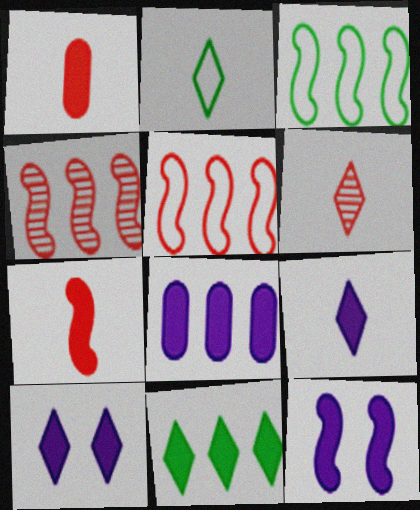[[1, 11, 12], 
[2, 6, 9], 
[8, 9, 12]]